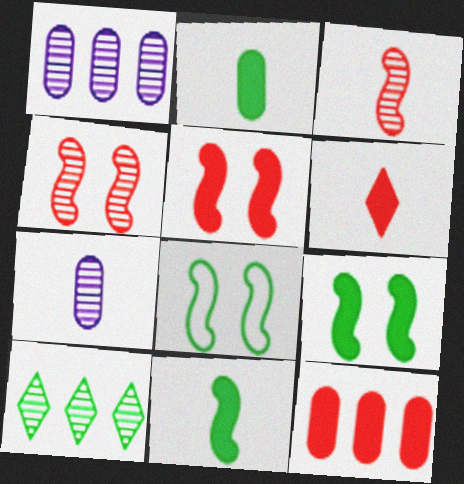[[1, 6, 8], 
[2, 8, 10], 
[4, 7, 10], 
[5, 6, 12]]